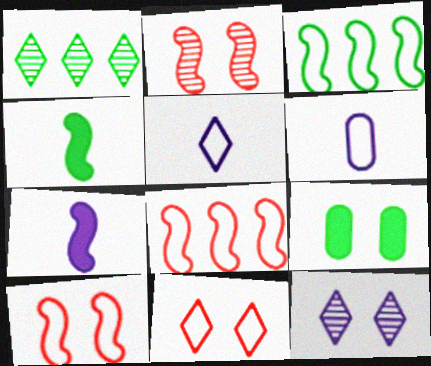[[2, 3, 7], 
[3, 6, 11], 
[9, 10, 12]]